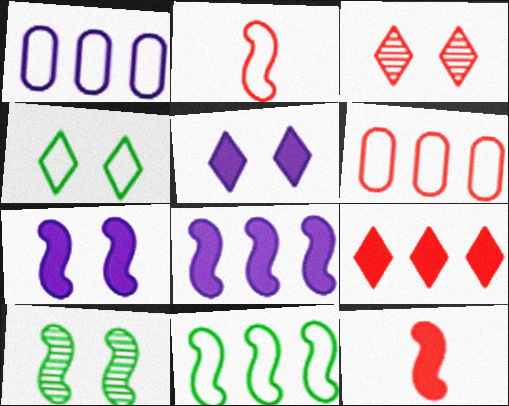[[1, 2, 4], 
[2, 8, 10], 
[3, 4, 5], 
[3, 6, 12]]